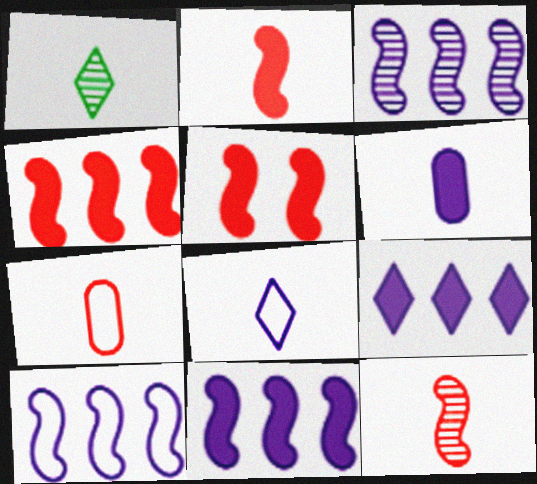[[2, 4, 5], 
[3, 10, 11]]